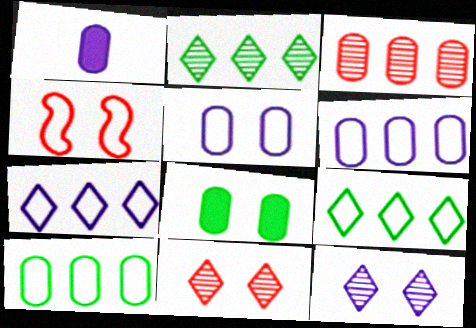[[1, 2, 4], 
[4, 8, 12]]